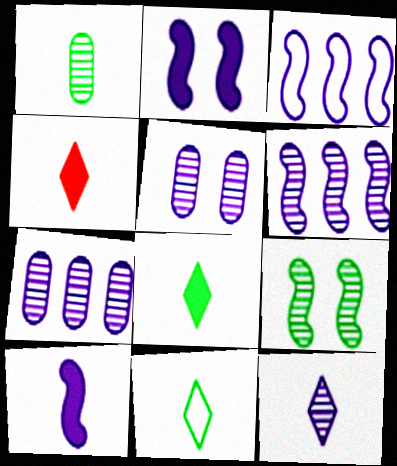[[4, 11, 12], 
[5, 6, 12]]